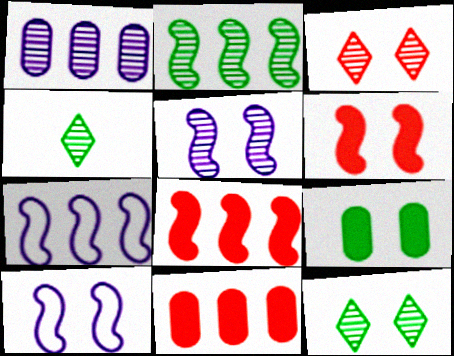[[2, 7, 8], 
[3, 9, 10], 
[4, 10, 11]]